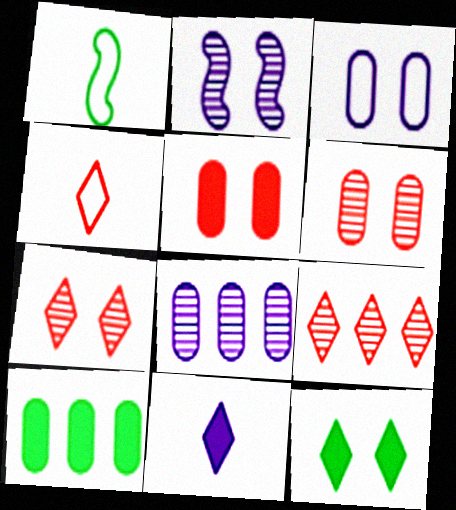[[2, 4, 10]]